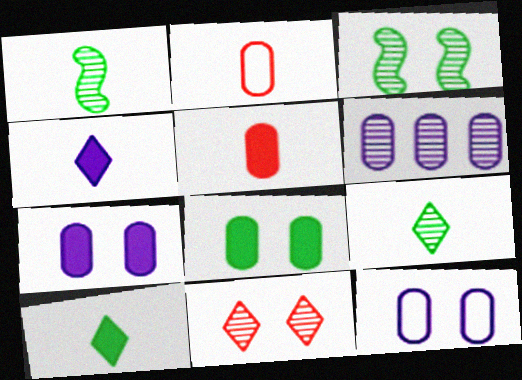[[1, 2, 4], 
[1, 6, 11], 
[2, 6, 8]]